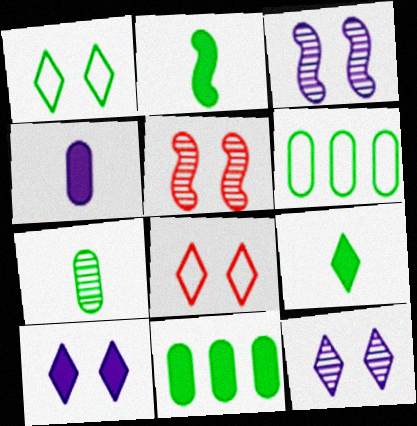[]